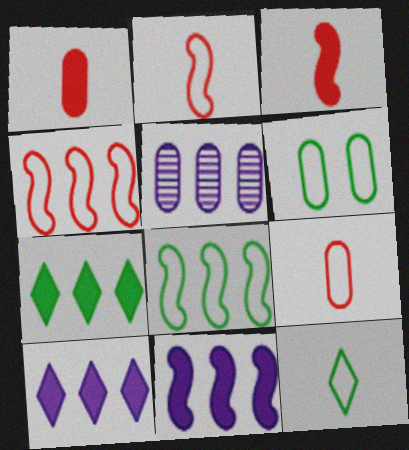[[1, 5, 6], 
[4, 5, 7], 
[6, 8, 12]]